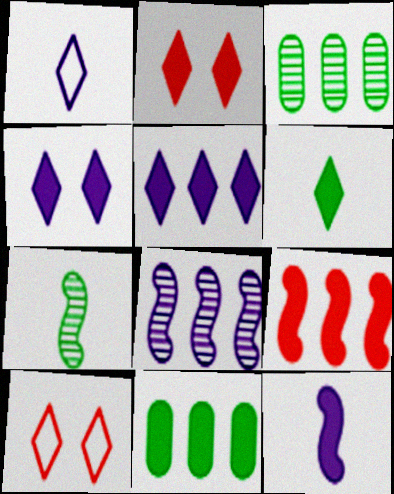[[2, 5, 6], 
[2, 11, 12], 
[3, 10, 12], 
[5, 9, 11]]